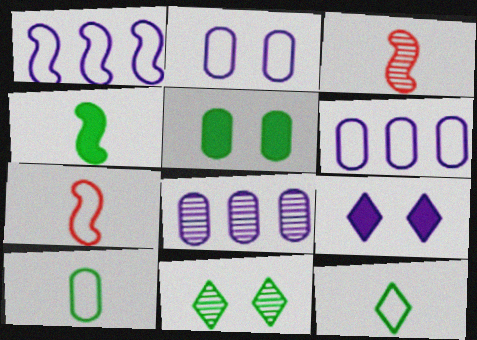[[3, 8, 11]]